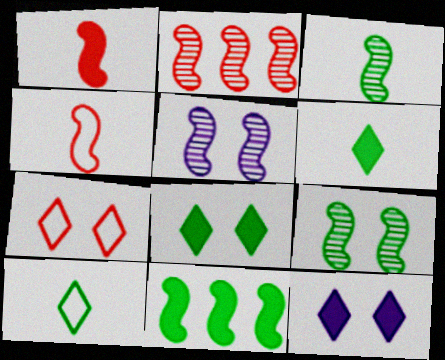[[2, 3, 5], 
[4, 5, 11]]